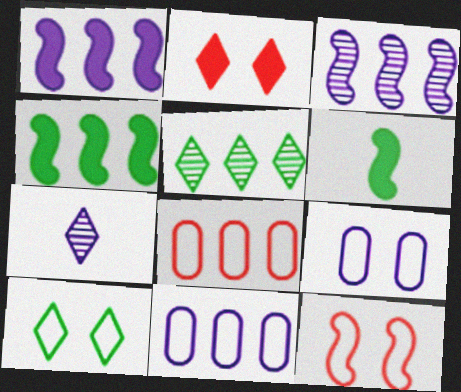[[1, 5, 8], 
[1, 7, 9], 
[3, 6, 12], 
[9, 10, 12]]